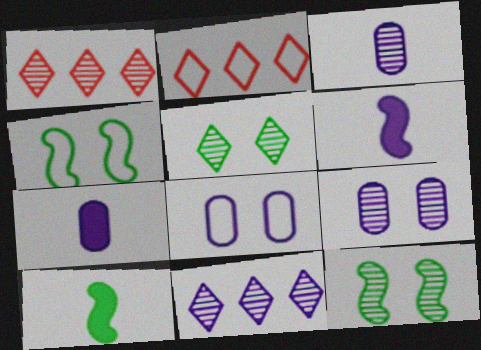[[1, 3, 12], 
[1, 4, 7], 
[1, 8, 10], 
[2, 7, 12], 
[2, 9, 10], 
[6, 8, 11]]